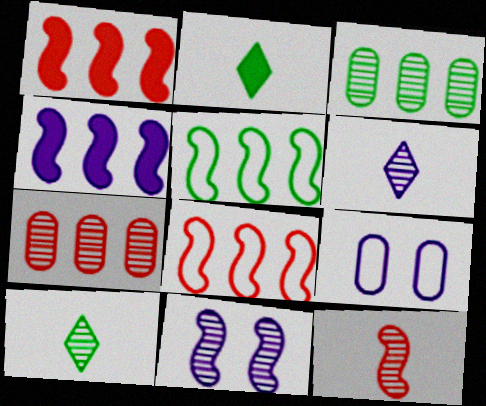[[1, 9, 10], 
[4, 6, 9], 
[7, 10, 11]]